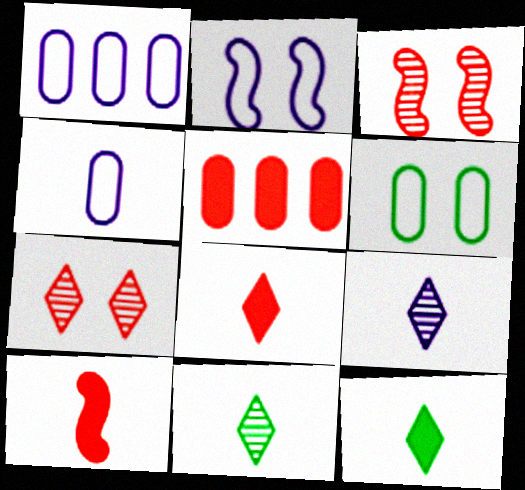[[1, 3, 12], 
[2, 5, 11], 
[4, 10, 11]]